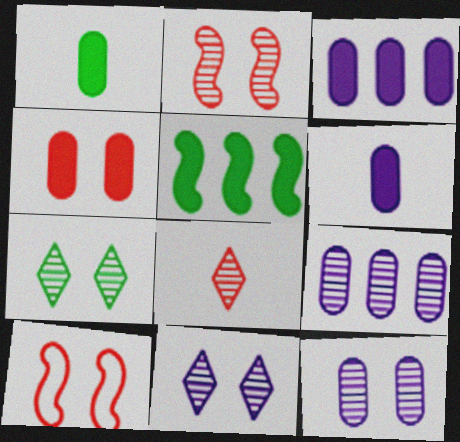[[1, 3, 4], 
[2, 7, 12]]